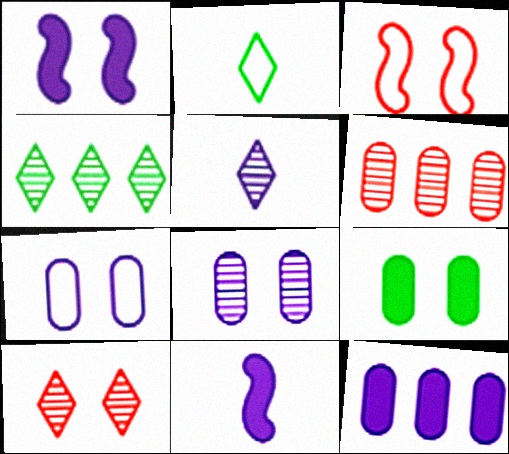[[1, 2, 6], 
[4, 5, 10]]